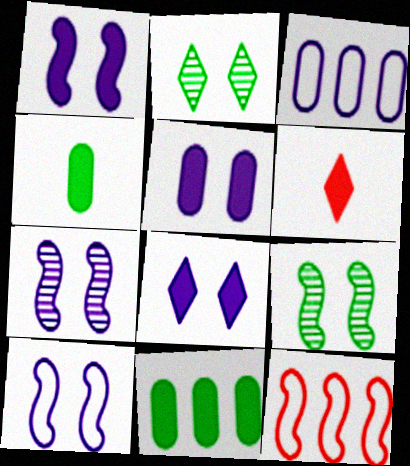[[1, 5, 8], 
[1, 6, 11], 
[1, 7, 10], 
[3, 6, 9]]